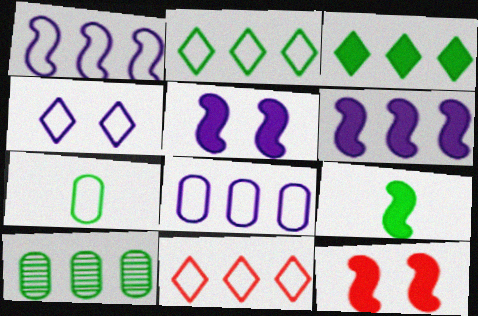[[6, 9, 12], 
[6, 10, 11]]